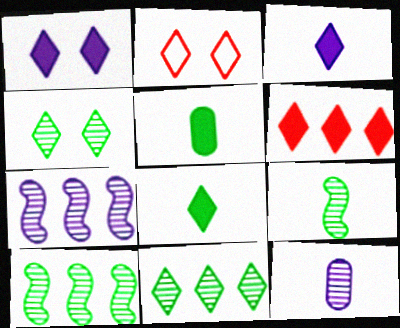[[1, 2, 4], 
[1, 6, 8], 
[2, 3, 11], 
[2, 5, 7]]